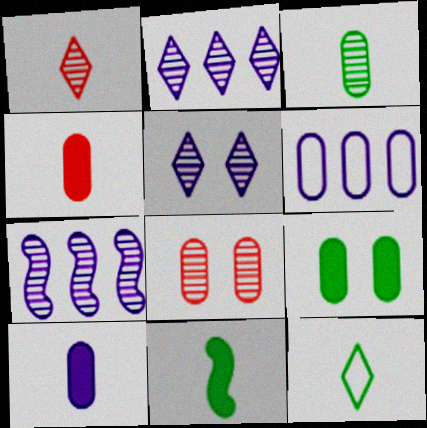[[3, 11, 12]]